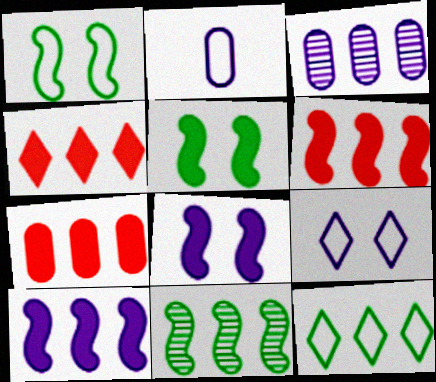[[3, 6, 12], 
[4, 6, 7]]